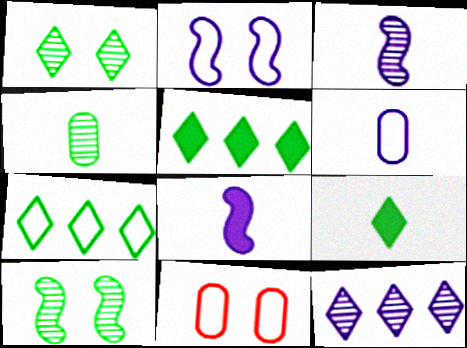[[1, 7, 9], 
[3, 5, 11]]